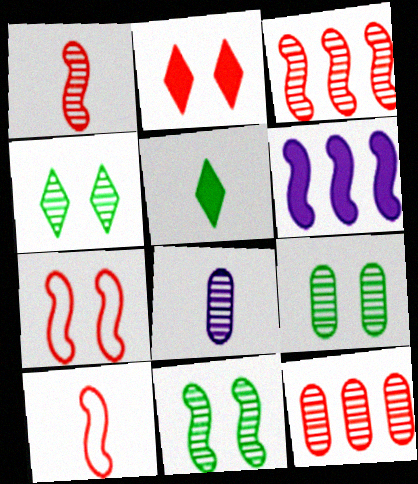[[2, 10, 12], 
[3, 4, 8], 
[4, 9, 11], 
[5, 8, 10], 
[6, 10, 11], 
[8, 9, 12]]